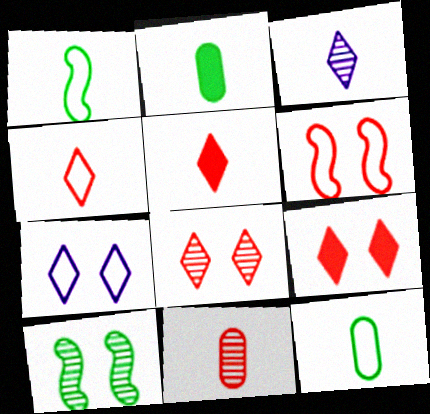[]